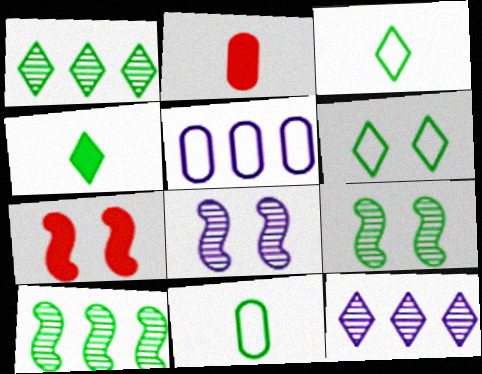[[1, 4, 6], 
[7, 11, 12]]